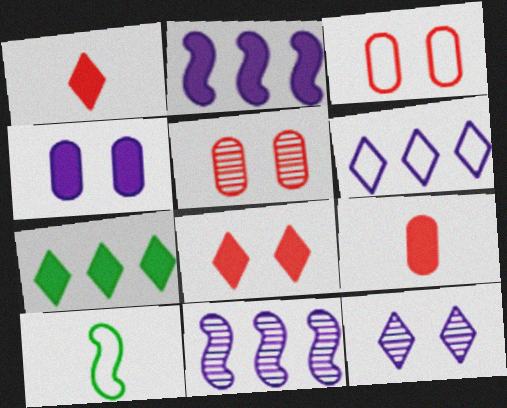[[3, 6, 10]]